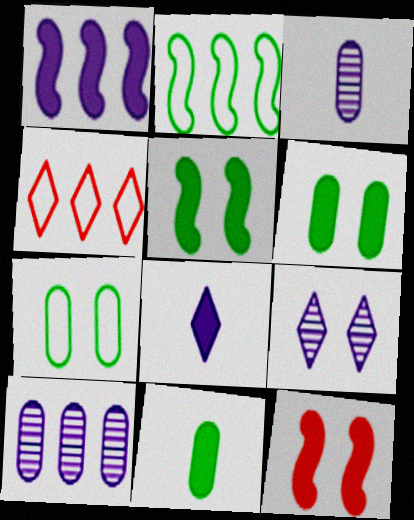[[3, 4, 5], 
[7, 9, 12]]